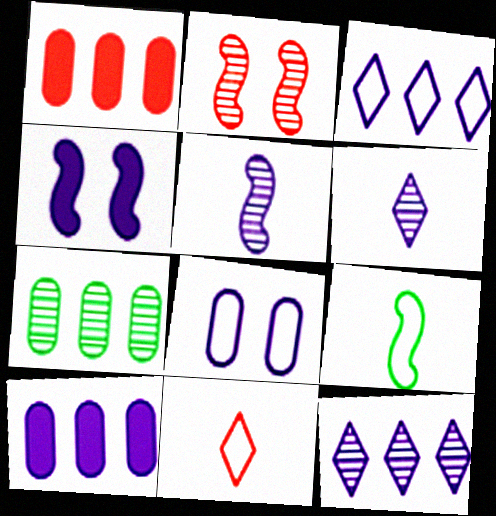[[1, 2, 11], 
[2, 6, 7], 
[4, 7, 11]]